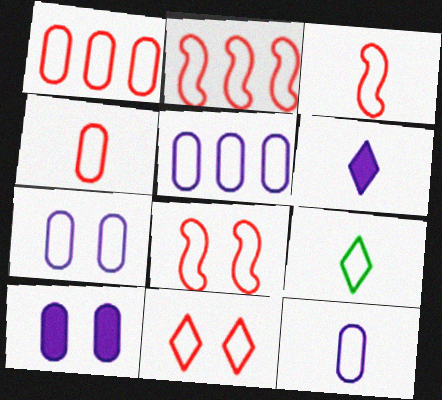[[1, 3, 11], 
[2, 3, 8], 
[2, 4, 11], 
[2, 7, 9], 
[3, 9, 12], 
[5, 7, 12], 
[5, 8, 9]]